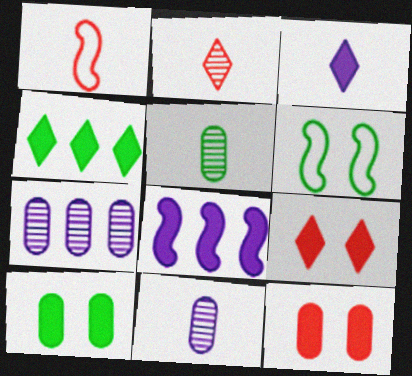[[1, 3, 5], 
[3, 4, 9], 
[4, 5, 6]]